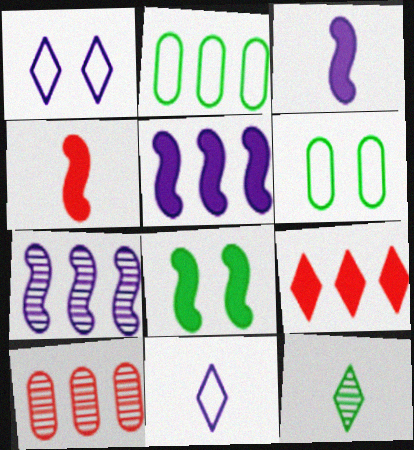[[1, 9, 12], 
[2, 7, 9], 
[2, 8, 12], 
[4, 5, 8], 
[8, 10, 11]]